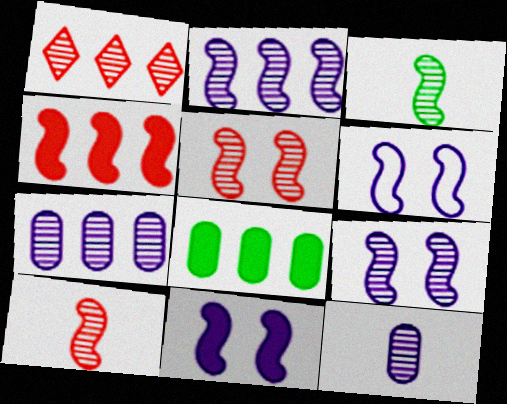[[2, 3, 5], 
[3, 4, 6], 
[6, 9, 11]]